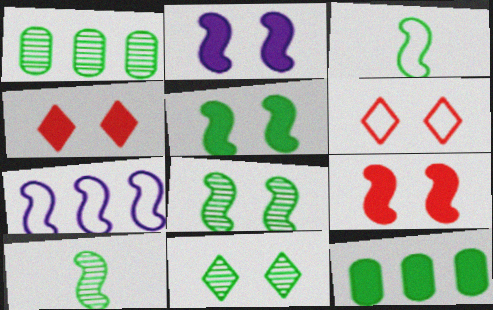[[1, 10, 11], 
[2, 5, 9], 
[3, 11, 12], 
[7, 9, 10]]